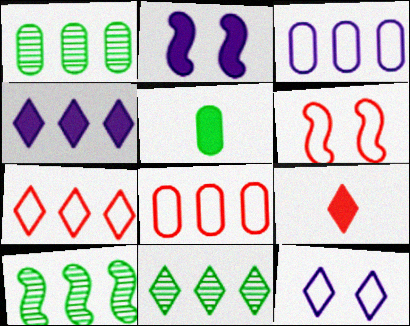[[1, 10, 11], 
[4, 7, 11], 
[4, 8, 10], 
[9, 11, 12]]